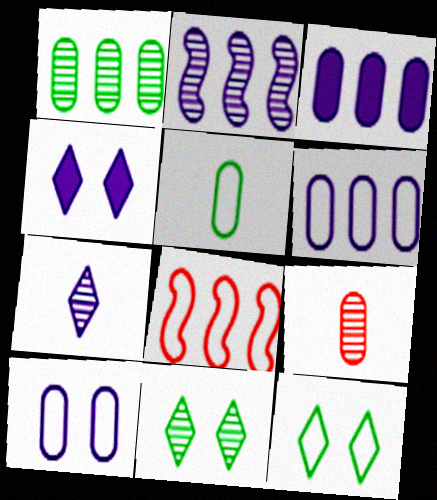[[2, 9, 11]]